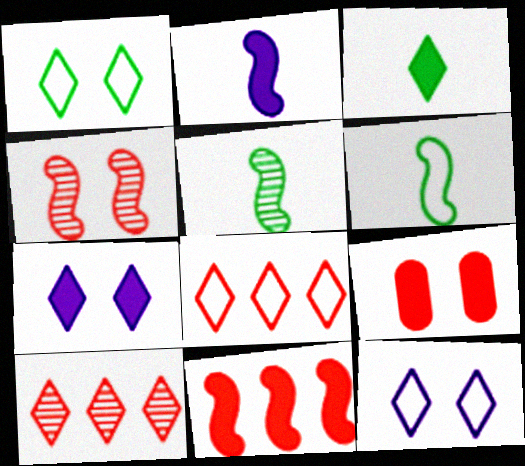[[3, 10, 12]]